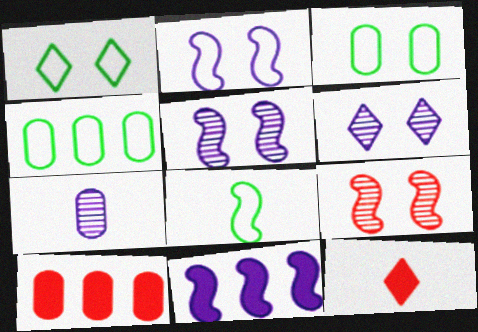[[1, 4, 8], 
[3, 7, 10], 
[4, 5, 12], 
[6, 8, 10], 
[7, 8, 12], 
[8, 9, 11]]